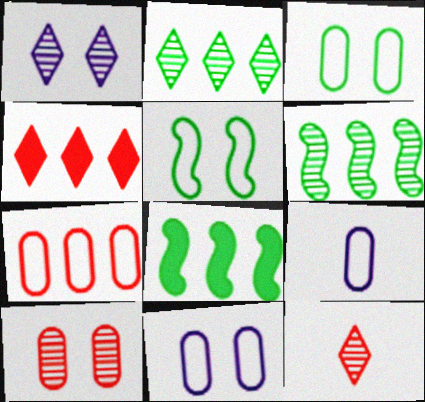[[1, 2, 12], 
[3, 7, 9], 
[8, 11, 12]]